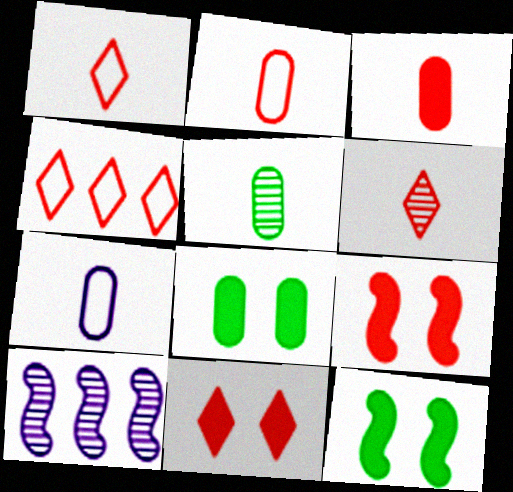[[1, 8, 10], 
[3, 5, 7], 
[4, 6, 11]]